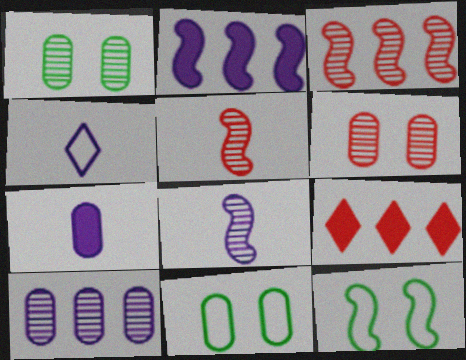[[2, 5, 12], 
[4, 7, 8], 
[8, 9, 11]]